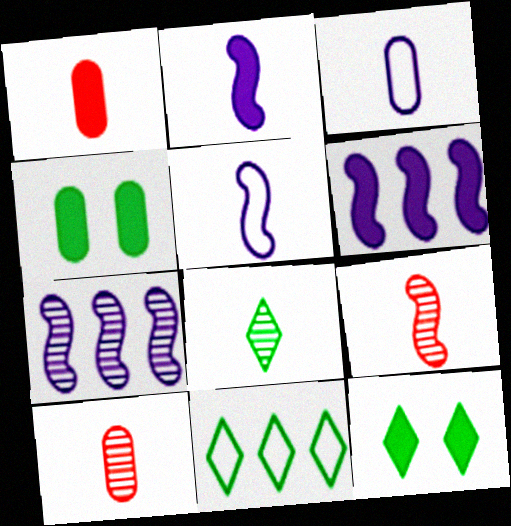[[1, 5, 8], 
[1, 6, 12], 
[8, 11, 12]]